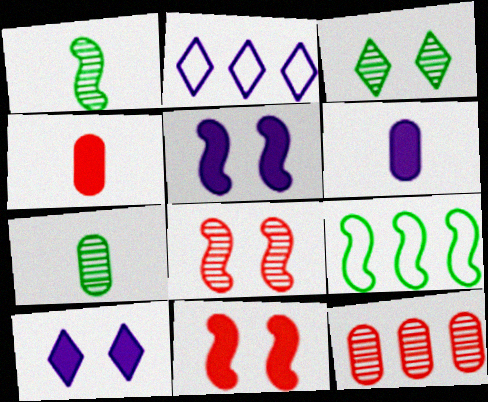[[2, 7, 11]]